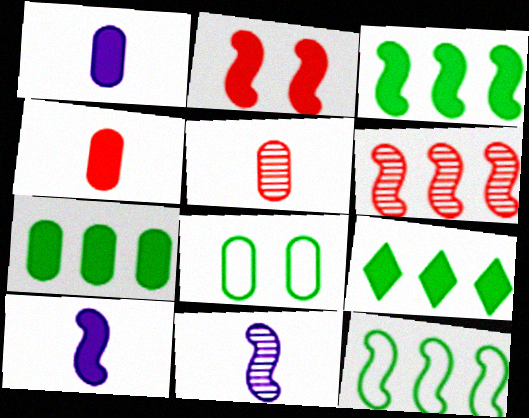[[1, 2, 9], 
[2, 3, 10], 
[2, 11, 12], 
[3, 7, 9]]